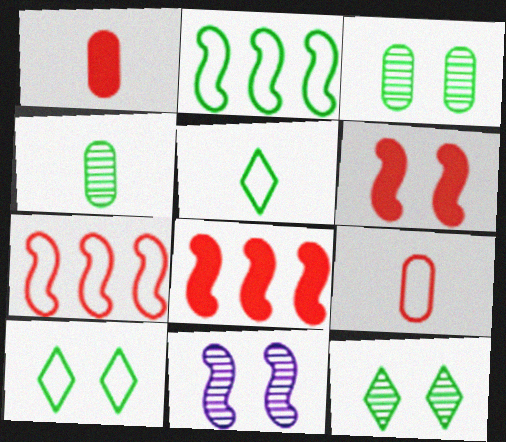[]